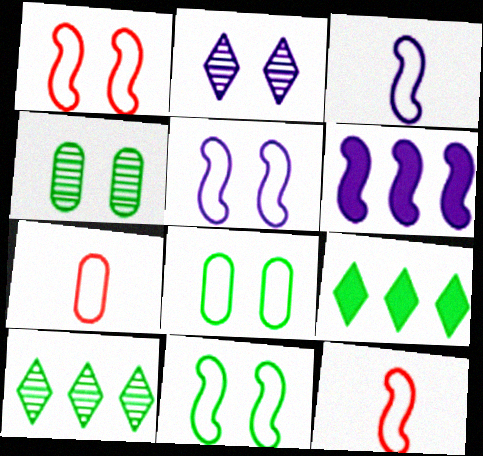[[1, 5, 11]]